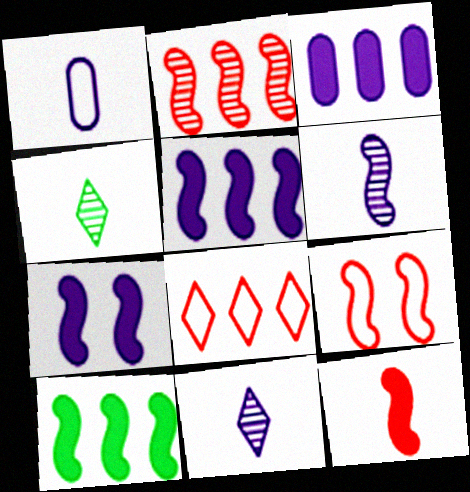[[1, 4, 12], 
[2, 9, 12], 
[3, 4, 9], 
[6, 9, 10], 
[7, 10, 12]]